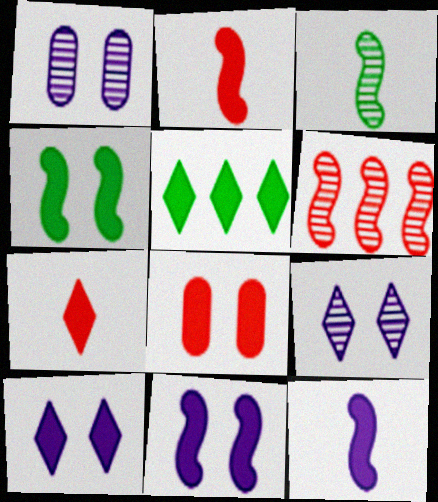[[4, 8, 10], 
[5, 7, 10], 
[5, 8, 12]]